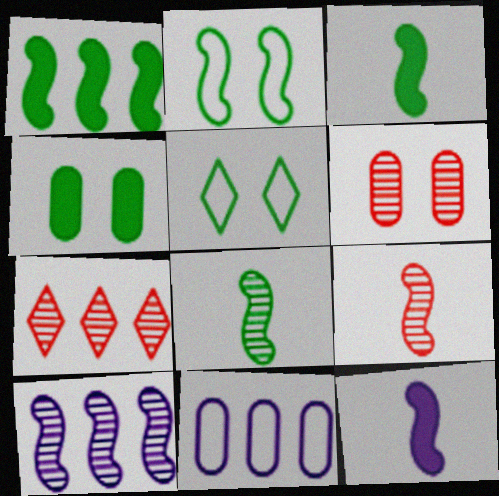[[1, 2, 8], 
[1, 7, 11], 
[6, 7, 9]]